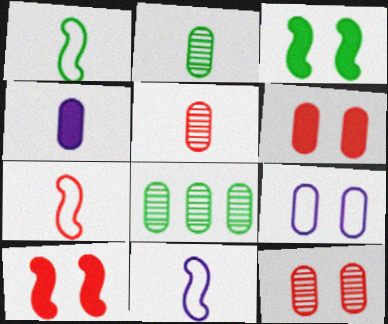[[1, 7, 11]]